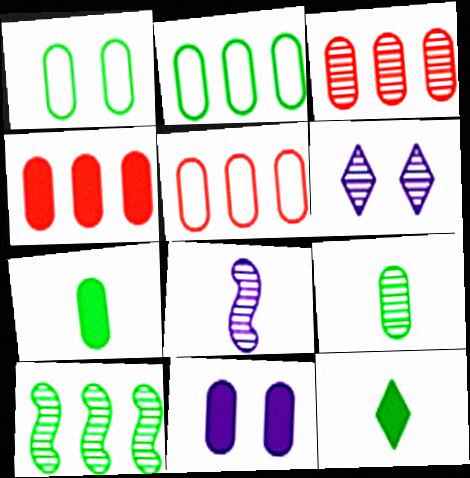[[1, 10, 12], 
[3, 4, 5], 
[4, 7, 11], 
[5, 9, 11]]